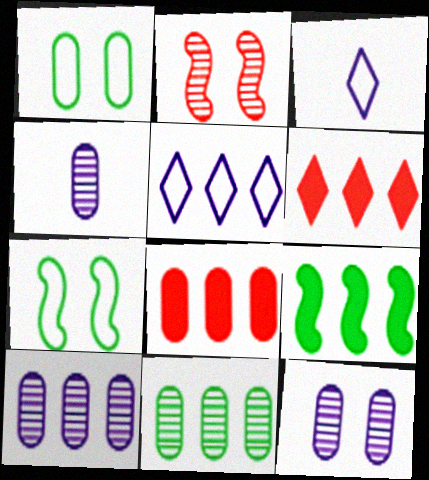[[1, 4, 8], 
[4, 6, 7], 
[4, 10, 12]]